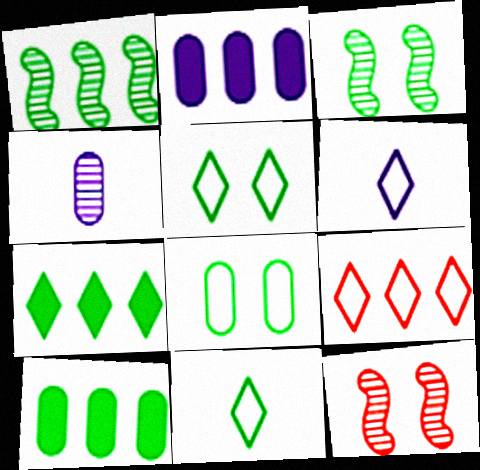[[1, 2, 9], 
[2, 11, 12], 
[3, 10, 11], 
[5, 6, 9], 
[6, 10, 12]]